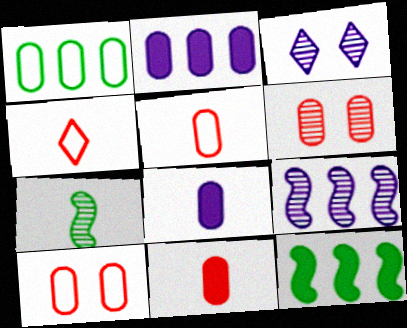[[1, 6, 8], 
[3, 5, 12], 
[4, 7, 8]]